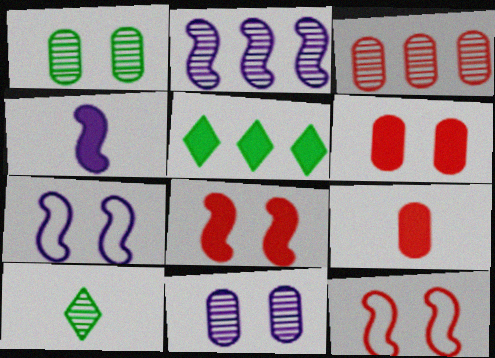[[2, 4, 7], 
[4, 5, 6]]